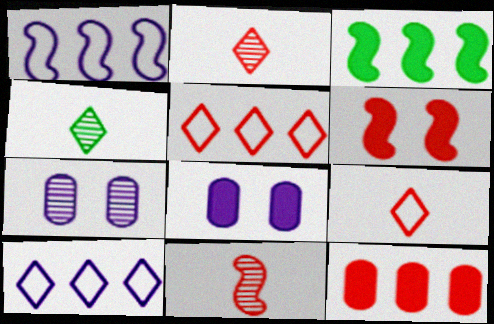[[3, 7, 9]]